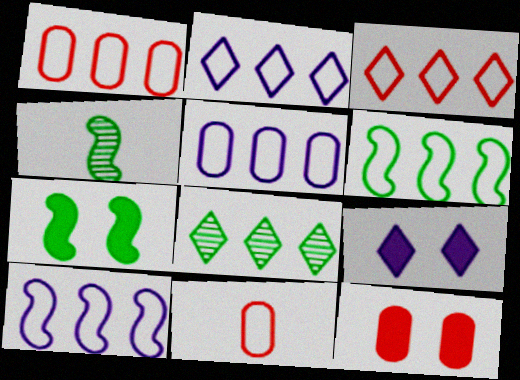[[1, 2, 6], 
[1, 4, 9], 
[2, 4, 12], 
[2, 5, 10], 
[3, 5, 6], 
[4, 6, 7], 
[7, 9, 12]]